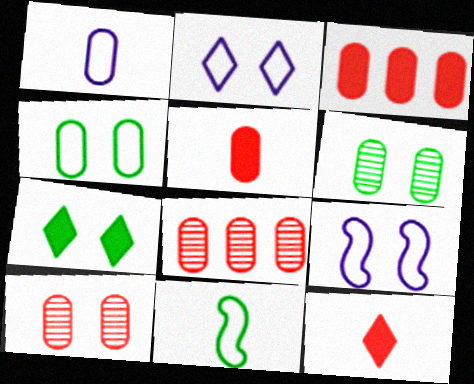[[1, 3, 6], 
[7, 9, 10]]